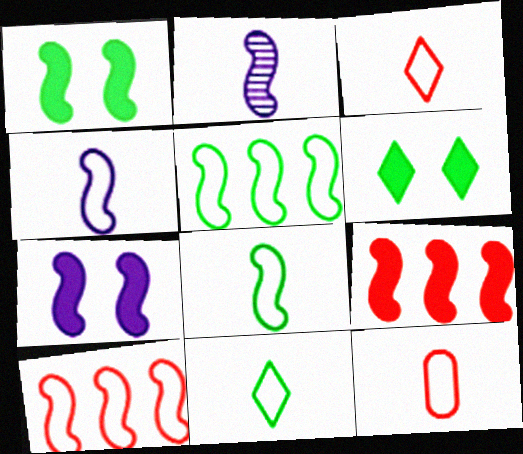[[1, 2, 10], 
[4, 11, 12]]